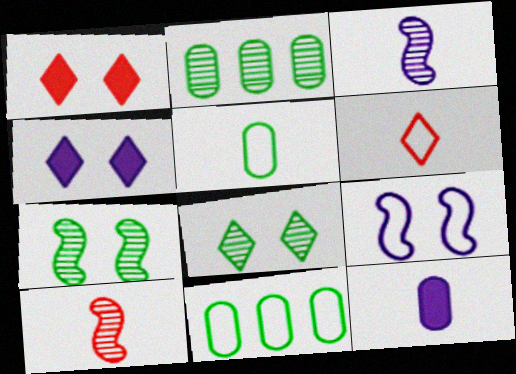[[1, 3, 11], 
[4, 10, 11], 
[6, 9, 11]]